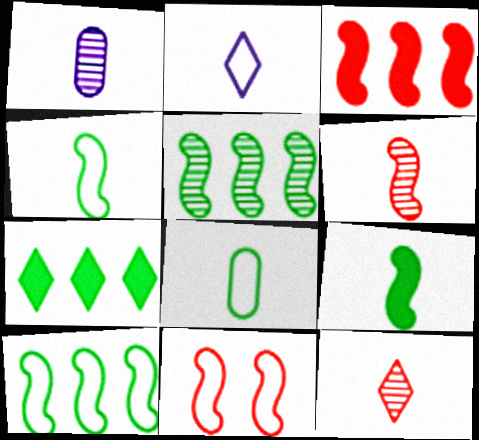[[1, 7, 11], 
[3, 6, 11]]